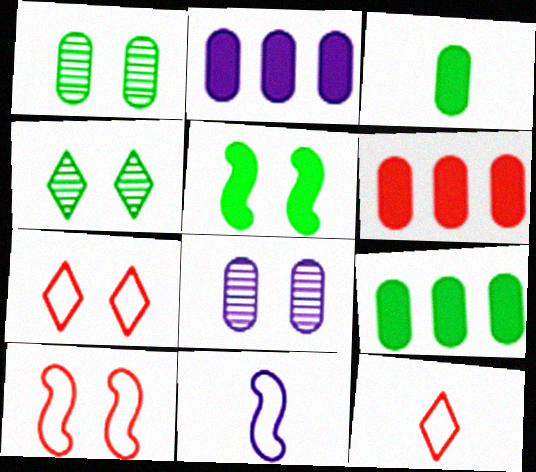[[2, 6, 9], 
[4, 6, 11], 
[5, 7, 8]]